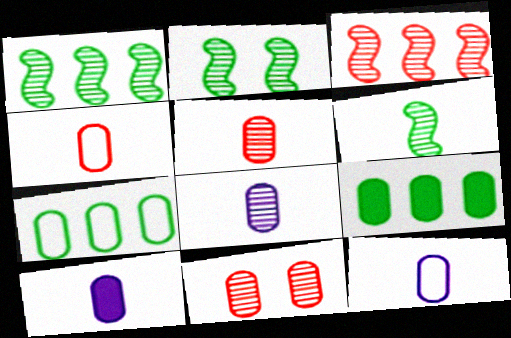[[1, 2, 6], 
[7, 10, 11], 
[8, 10, 12], 
[9, 11, 12]]